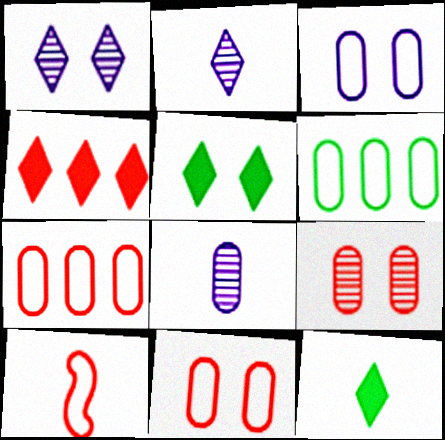[[4, 9, 10], 
[8, 10, 12]]